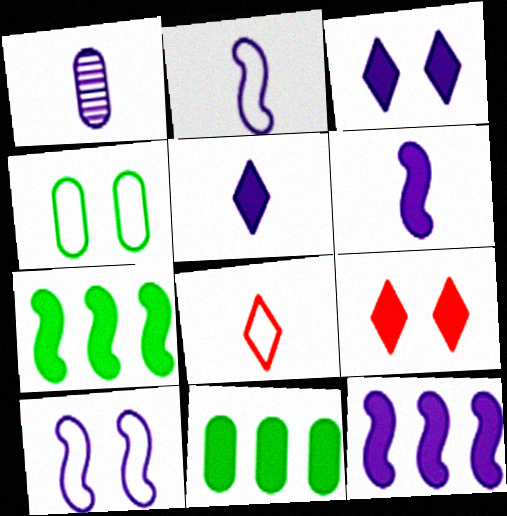[[1, 2, 5], 
[6, 9, 11]]